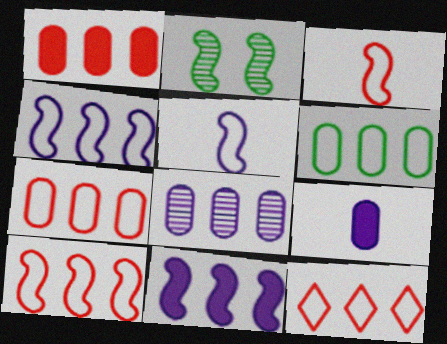[[1, 6, 8], 
[2, 3, 11], 
[2, 9, 12], 
[4, 6, 12], 
[7, 10, 12]]